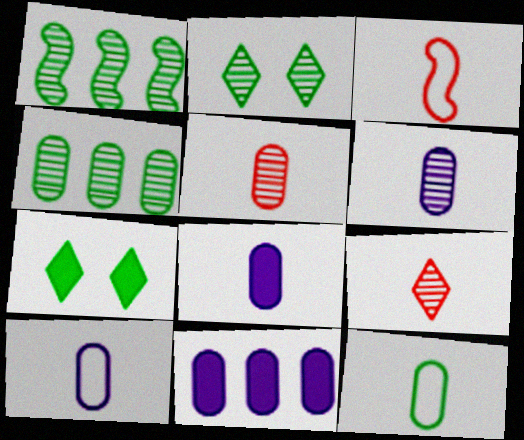[[1, 7, 12], 
[2, 3, 11], 
[5, 8, 12], 
[6, 8, 10]]